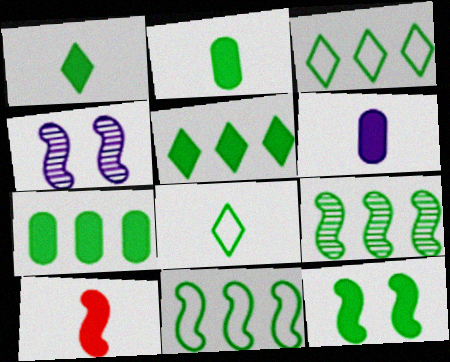[[1, 6, 10], 
[1, 7, 12], 
[2, 5, 12], 
[3, 7, 9], 
[4, 10, 11]]